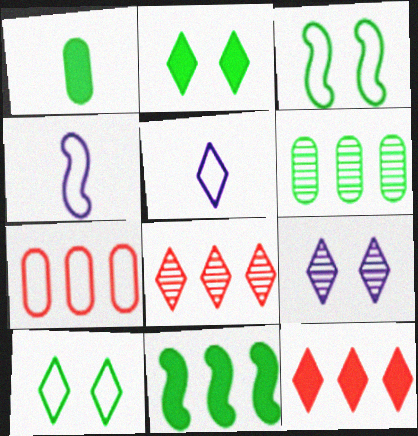[[1, 2, 11], 
[2, 5, 8], 
[3, 5, 7], 
[4, 7, 10]]